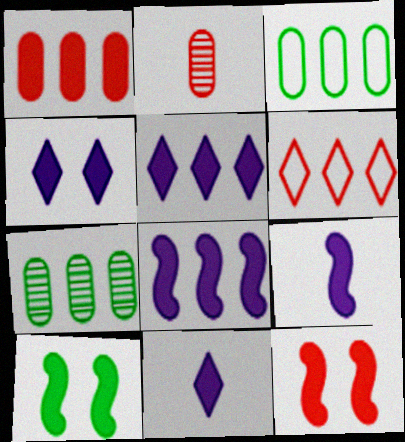[[1, 10, 11], 
[2, 6, 12], 
[4, 5, 11], 
[6, 7, 8]]